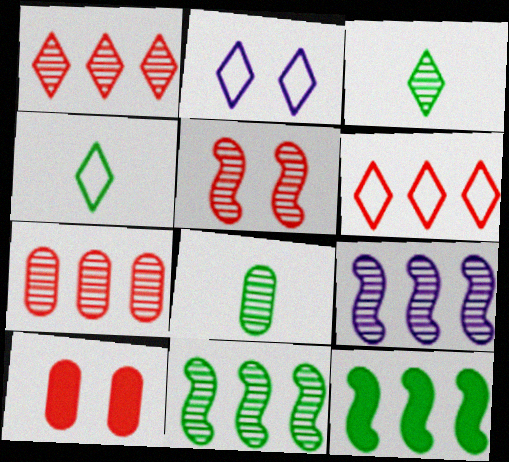[[2, 4, 6], 
[4, 9, 10]]